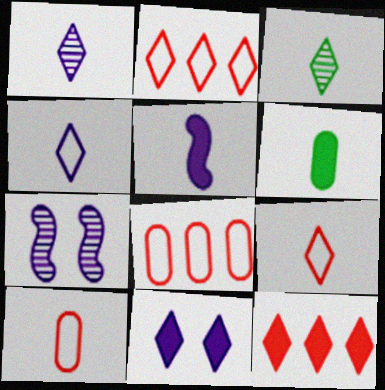[[2, 3, 11], 
[2, 6, 7], 
[3, 5, 10]]